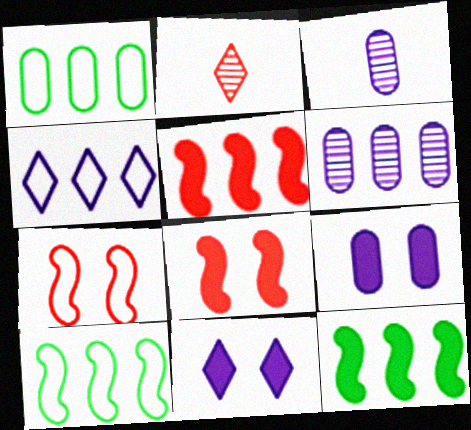[[2, 9, 10]]